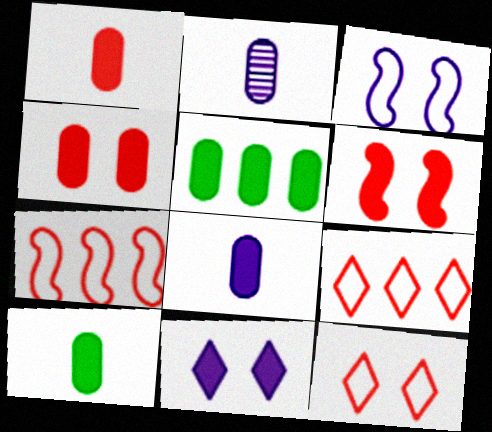[[1, 8, 10], 
[4, 5, 8]]